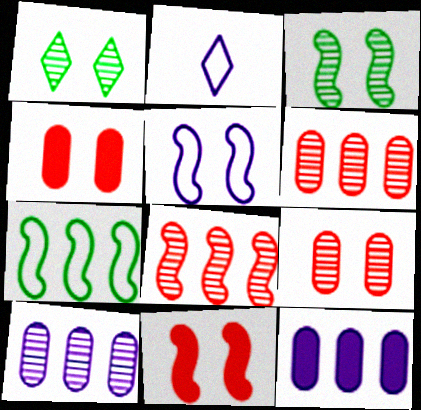[[1, 4, 5], 
[3, 5, 11]]